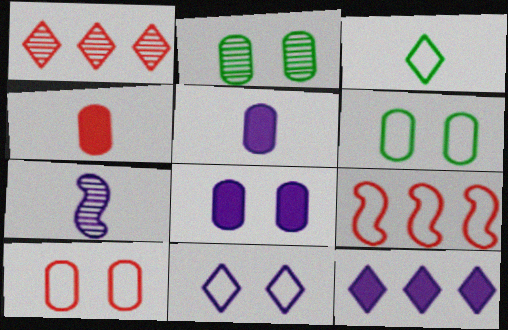[[1, 2, 7], 
[2, 8, 10], 
[3, 4, 7]]